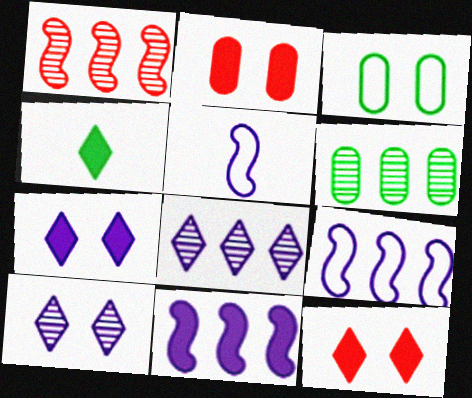[[1, 6, 8], 
[2, 4, 11], 
[5, 6, 12]]